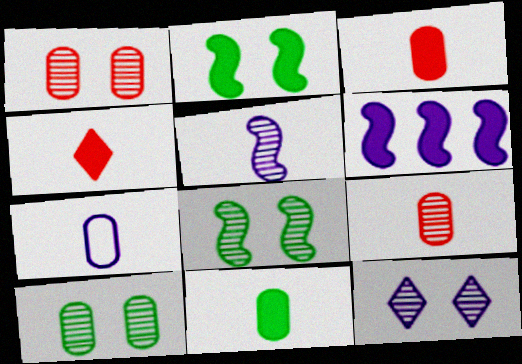[[1, 8, 12], 
[6, 7, 12], 
[7, 9, 11]]